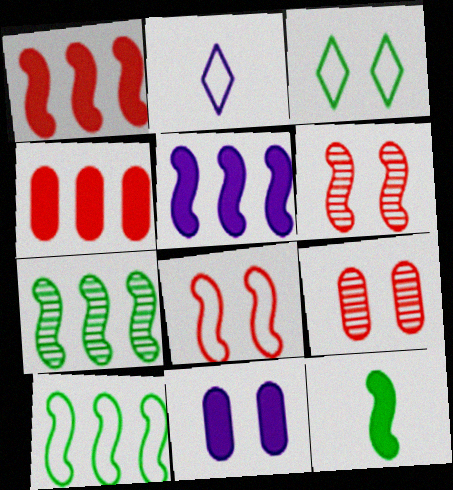[[3, 6, 11]]